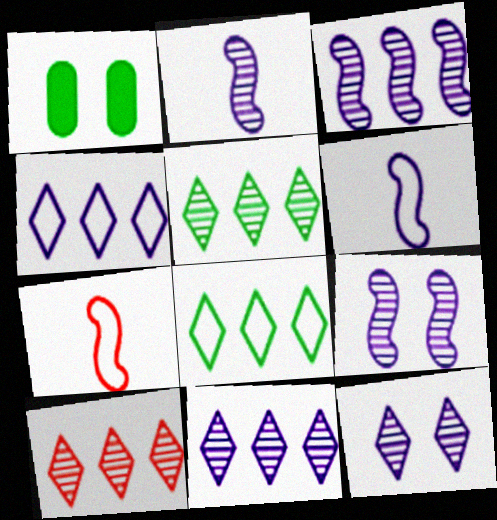[[1, 6, 10], 
[1, 7, 11], 
[2, 3, 9], 
[5, 10, 11]]